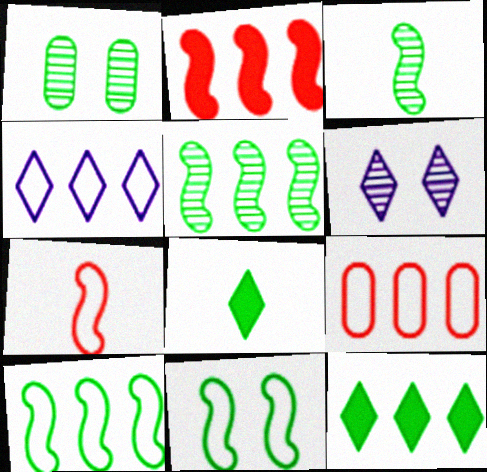[[1, 8, 10], 
[4, 9, 10]]